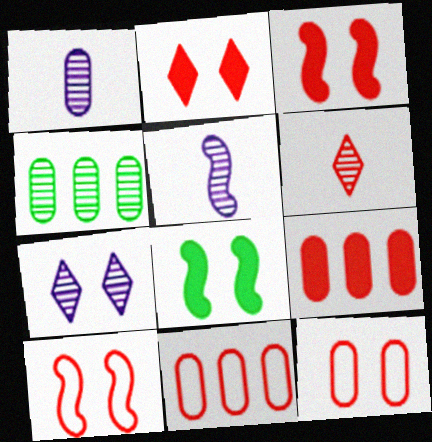[[3, 6, 11], 
[6, 9, 10], 
[7, 8, 12]]